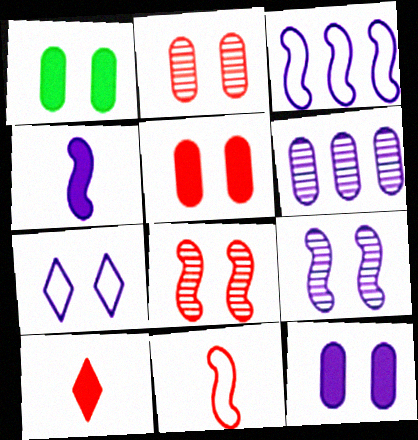[[1, 5, 12], 
[1, 7, 8], 
[3, 4, 9], 
[4, 6, 7], 
[7, 9, 12]]